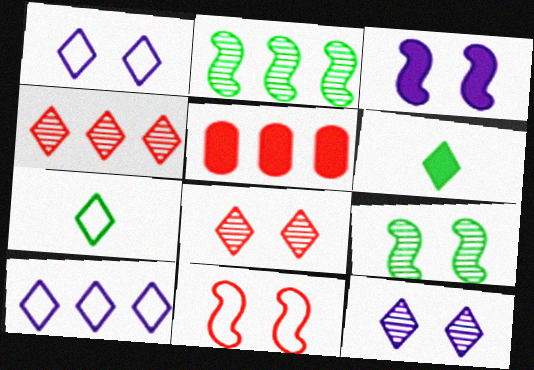[[1, 4, 6], 
[2, 5, 10], 
[3, 5, 6], 
[3, 9, 11], 
[6, 8, 10]]